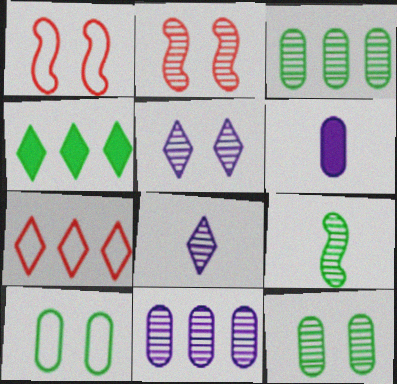[[2, 3, 8], 
[2, 5, 12], 
[4, 9, 10]]